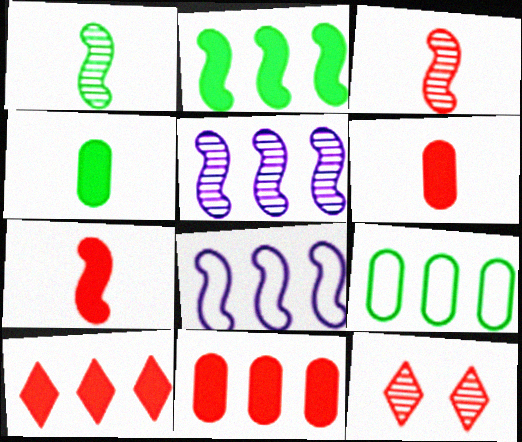[[4, 8, 12], 
[5, 9, 10]]